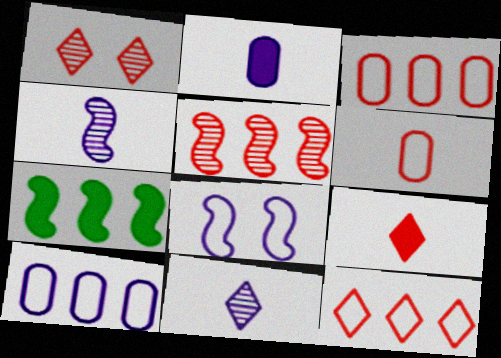[[1, 9, 12]]